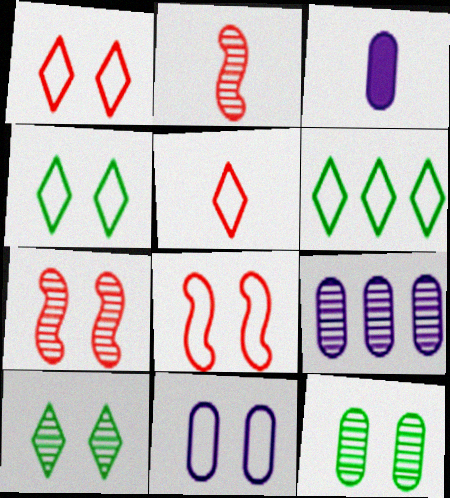[[2, 9, 10], 
[3, 6, 7], 
[3, 9, 11], 
[4, 8, 11]]